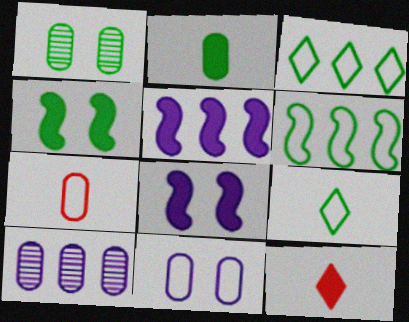[]